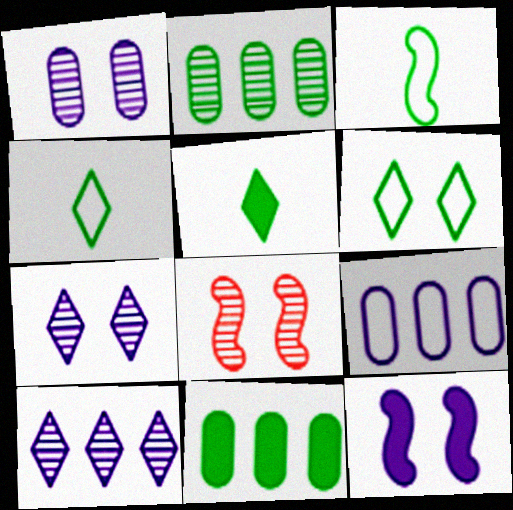[[5, 8, 9]]